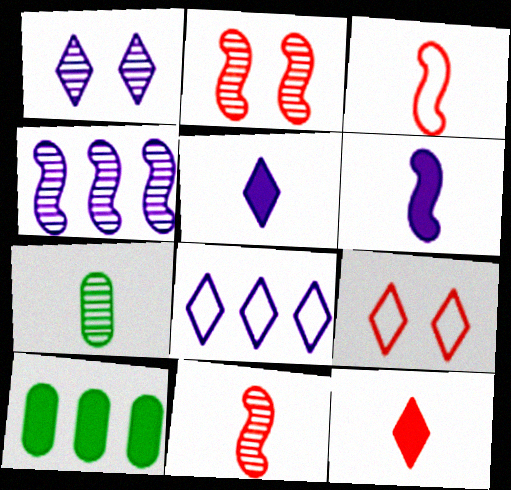[[1, 3, 10], 
[1, 5, 8], 
[3, 5, 7]]